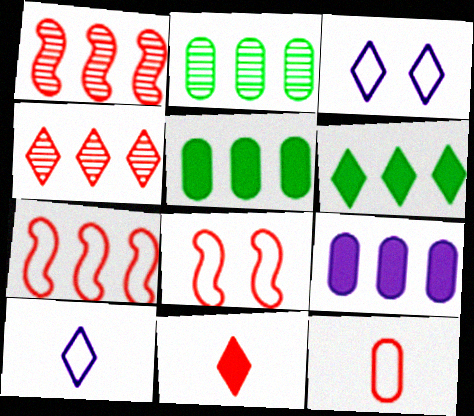[]